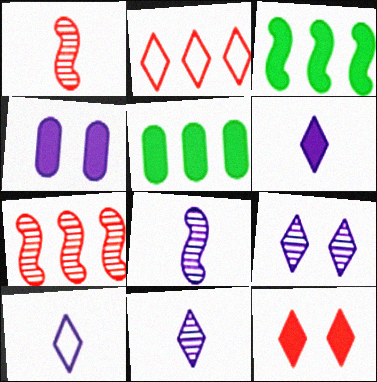[[6, 10, 11]]